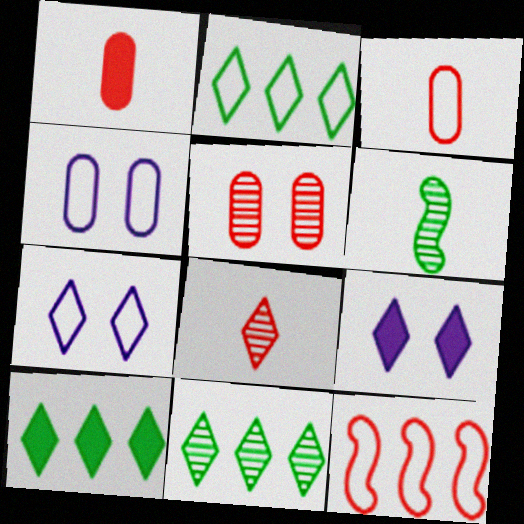[[2, 8, 9], 
[2, 10, 11], 
[7, 8, 10]]